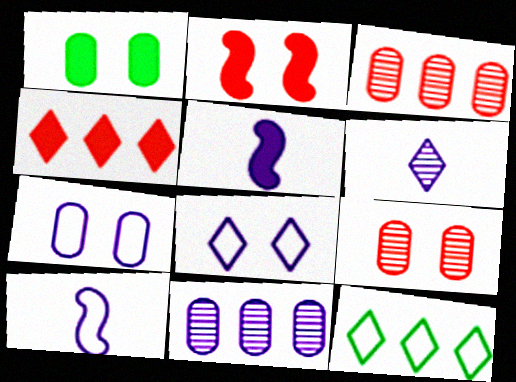[[1, 4, 5], 
[1, 7, 9], 
[5, 8, 11], 
[5, 9, 12]]